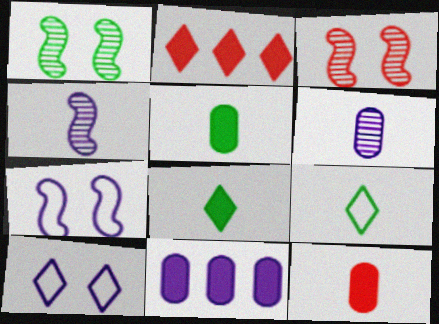[[3, 9, 11], 
[4, 9, 12], 
[4, 10, 11]]